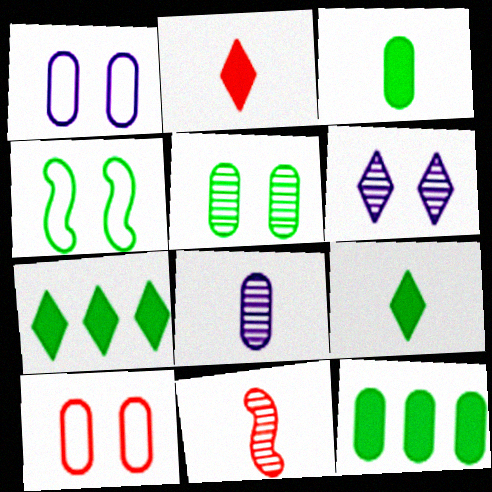[[1, 7, 11], 
[8, 10, 12]]